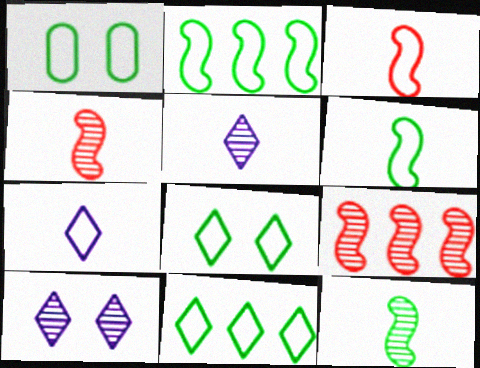[[1, 6, 11]]